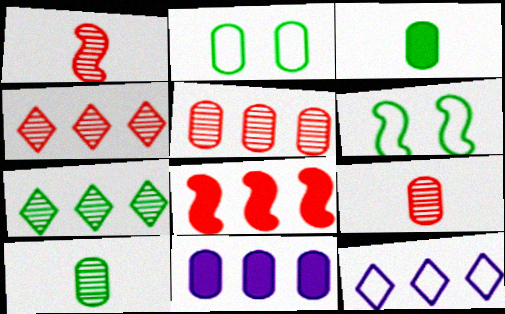[[2, 9, 11], 
[3, 6, 7]]